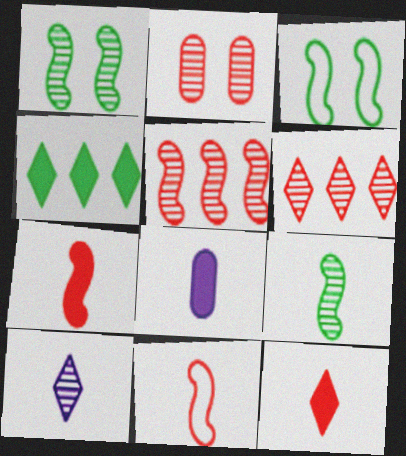[[3, 6, 8]]